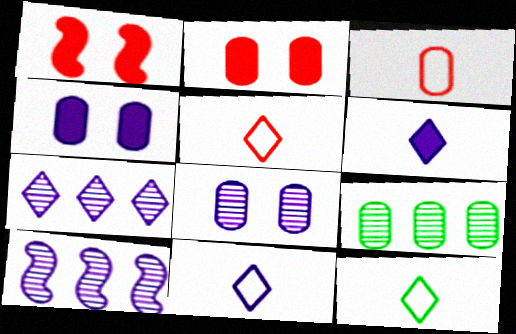[[1, 9, 11], 
[2, 10, 12], 
[3, 4, 9], 
[4, 10, 11], 
[5, 11, 12]]